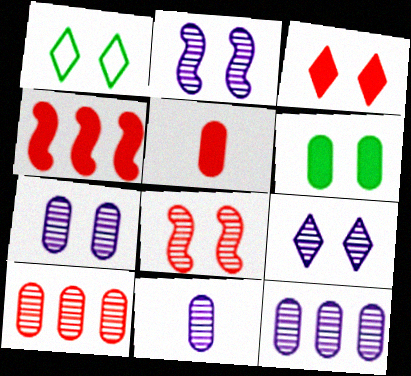[[1, 3, 9], 
[1, 4, 11], 
[2, 7, 9], 
[3, 4, 5], 
[7, 11, 12]]